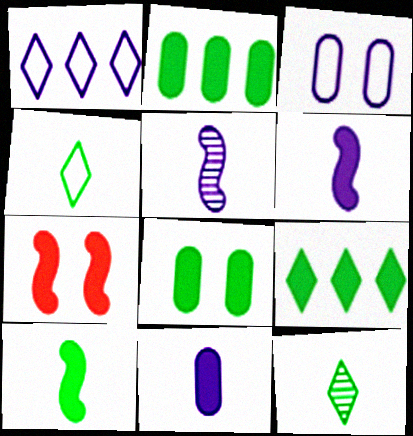[[7, 9, 11], 
[8, 9, 10]]